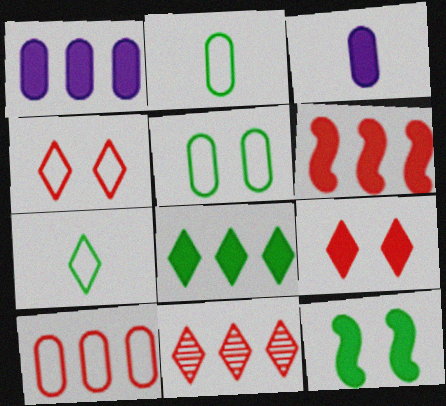[[1, 6, 8], 
[6, 10, 11]]